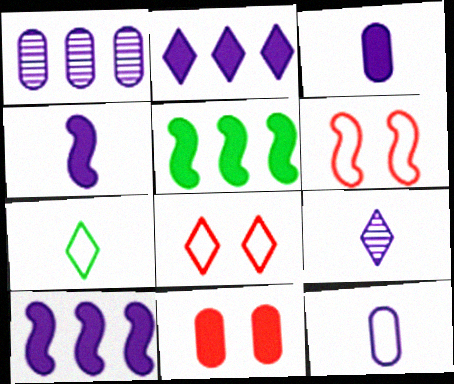[[4, 9, 12]]